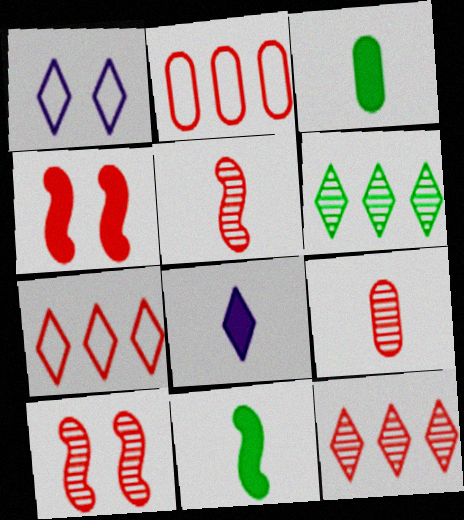[[4, 7, 9], 
[9, 10, 12]]